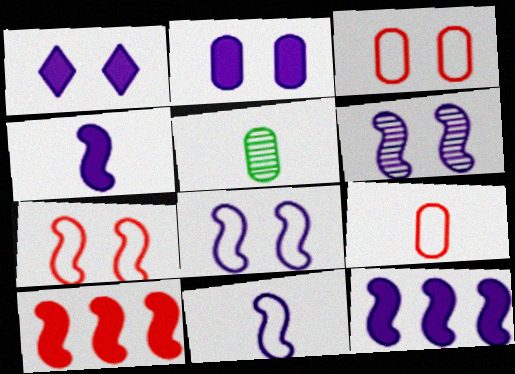[[6, 11, 12]]